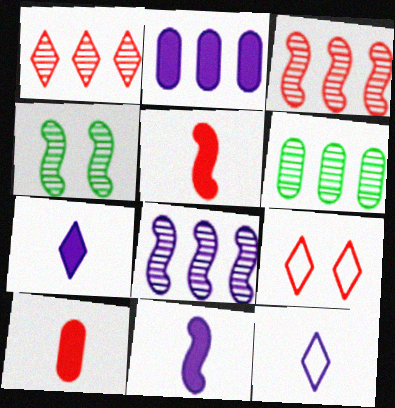[[1, 6, 8], 
[3, 9, 10], 
[6, 9, 11]]